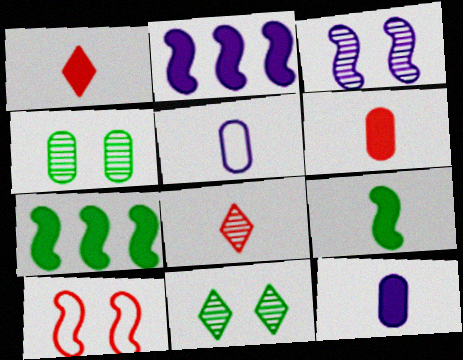[[1, 9, 12], 
[5, 8, 9]]